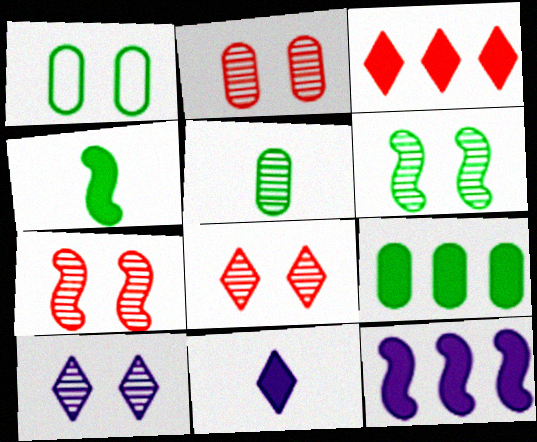[[1, 5, 9], 
[2, 6, 10], 
[2, 7, 8], 
[3, 9, 12]]